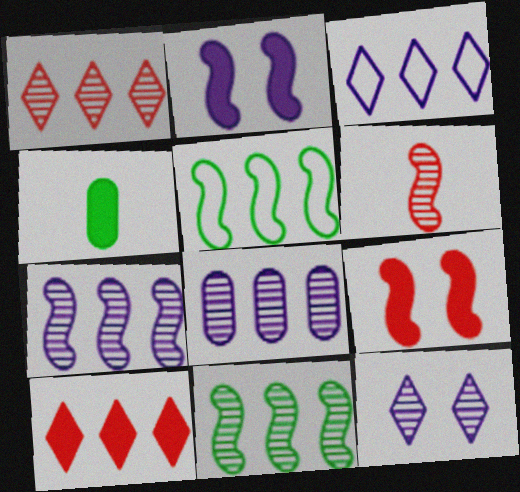[[1, 8, 11], 
[2, 4, 10], 
[2, 5, 6], 
[5, 8, 10]]